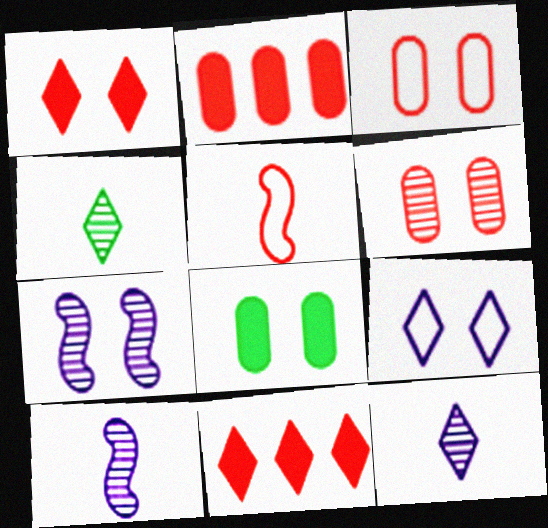[[4, 9, 11], 
[5, 6, 11]]